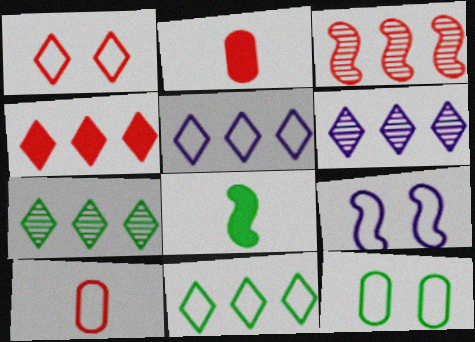[[1, 2, 3], 
[1, 9, 12], 
[2, 7, 9], 
[3, 8, 9], 
[4, 5, 7], 
[4, 6, 11], 
[7, 8, 12], 
[9, 10, 11]]